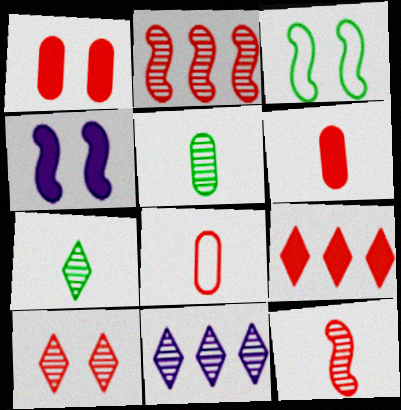[[3, 6, 11], 
[7, 10, 11]]